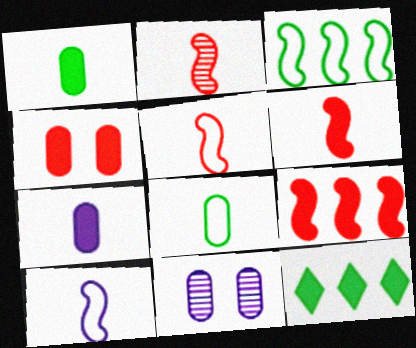[[2, 5, 6], 
[5, 11, 12]]